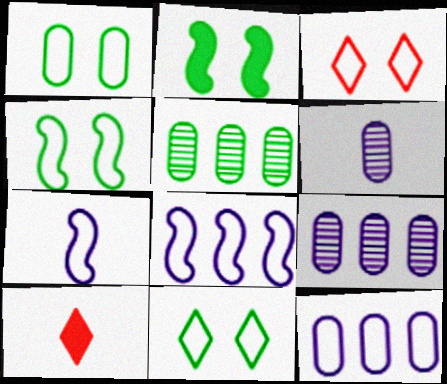[[1, 4, 11], 
[4, 9, 10]]